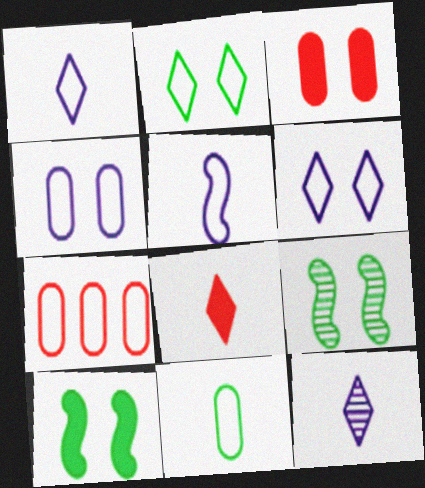[[2, 5, 7], 
[3, 6, 9], 
[4, 7, 11], 
[7, 10, 12]]